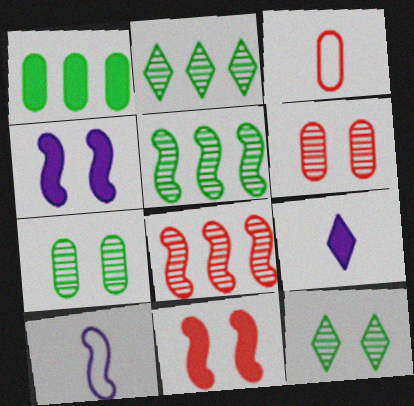[[1, 9, 11], 
[2, 3, 4], 
[5, 10, 11]]